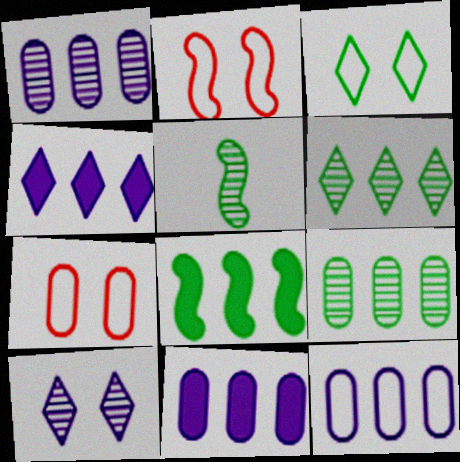[[1, 11, 12], 
[4, 5, 7]]